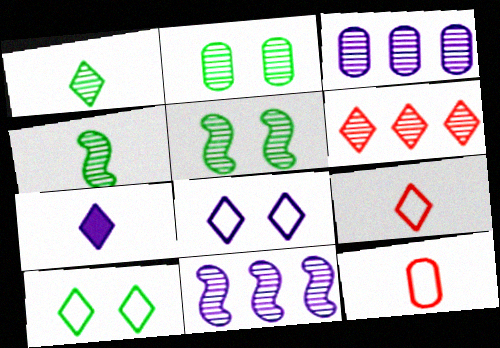[[1, 7, 9], 
[4, 7, 12], 
[6, 7, 10]]